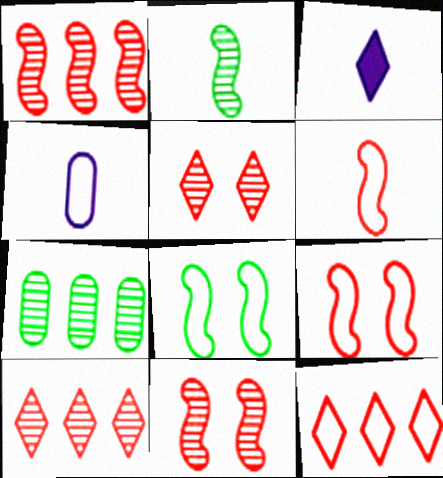[[3, 7, 9], 
[4, 8, 12]]